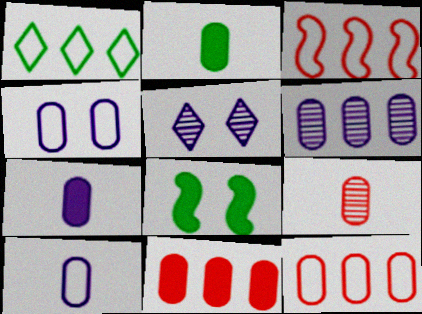[[2, 3, 5], 
[2, 9, 10], 
[4, 6, 7]]